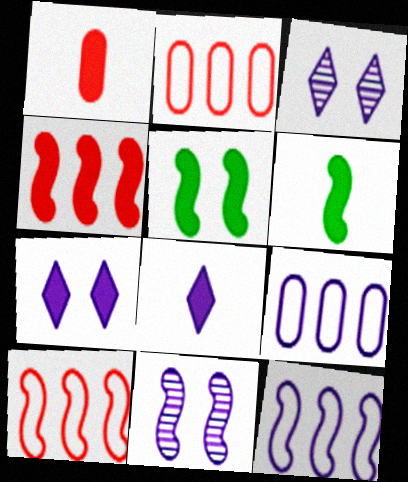[[1, 6, 8], 
[2, 3, 6], 
[6, 10, 11], 
[8, 9, 11]]